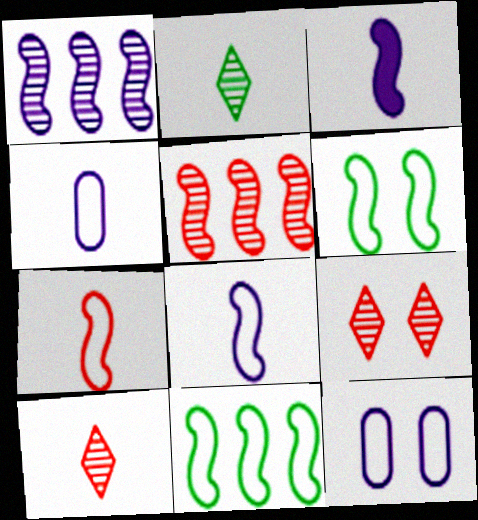[[3, 5, 6]]